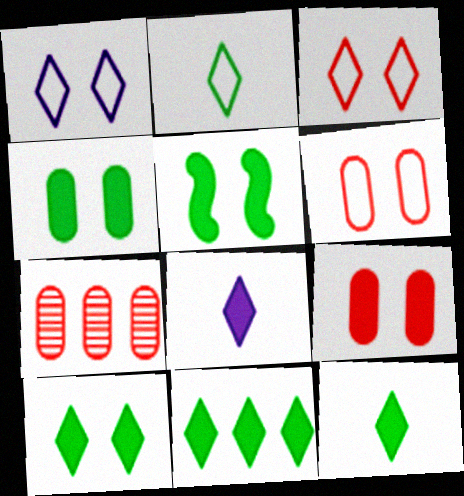[[4, 5, 10], 
[10, 11, 12]]